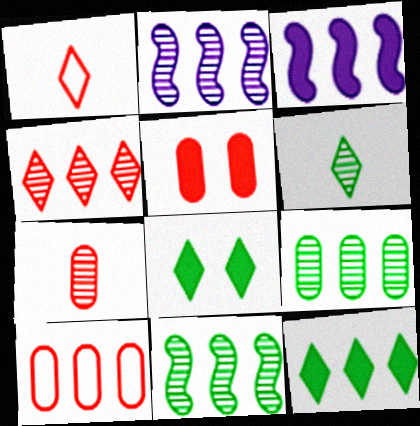[[2, 4, 9], 
[2, 10, 12], 
[5, 7, 10]]